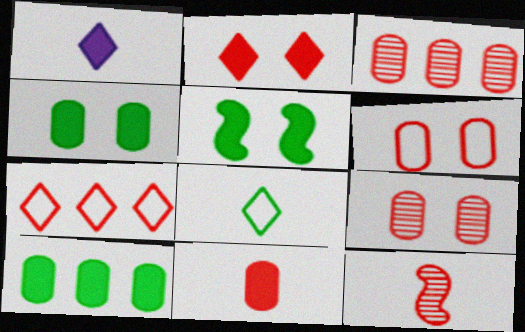[[3, 6, 11]]